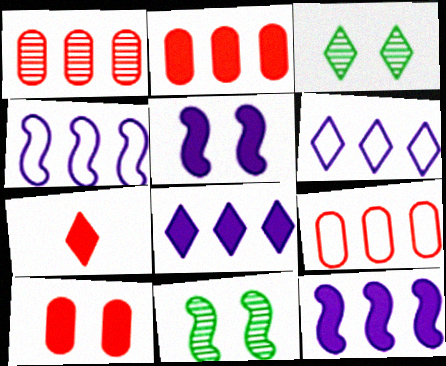[[1, 2, 9], 
[3, 6, 7]]